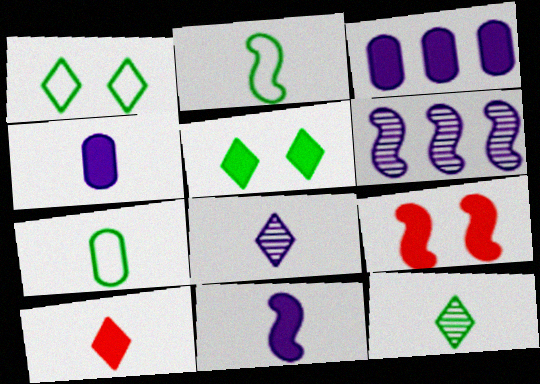[[2, 6, 9]]